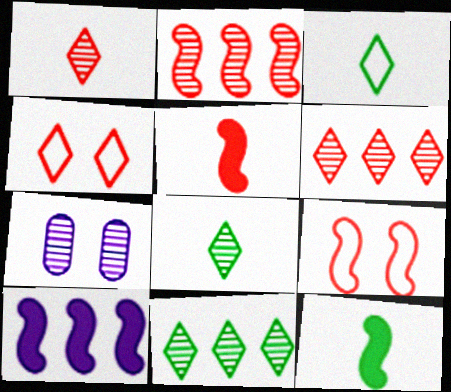[[2, 5, 9], 
[2, 7, 8]]